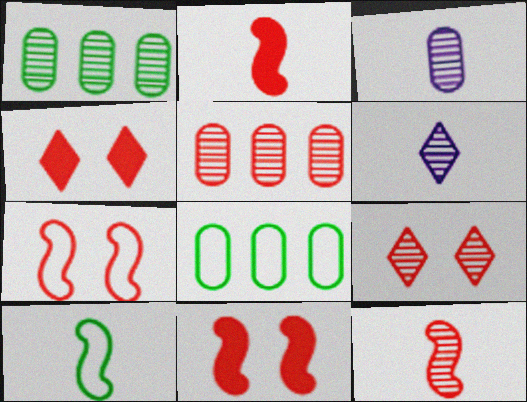[[5, 9, 12], 
[6, 8, 11]]